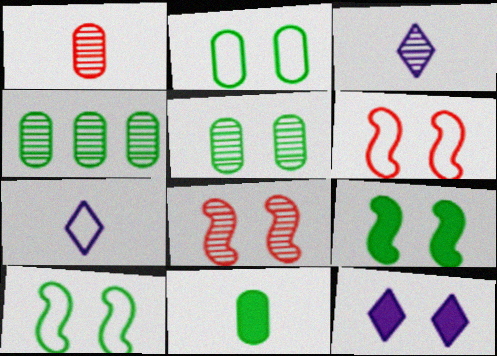[[2, 4, 11], 
[2, 8, 12], 
[3, 4, 8], 
[5, 6, 12]]